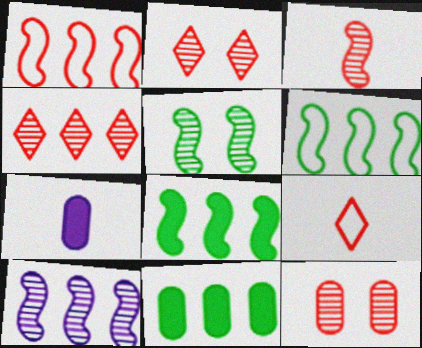[[1, 8, 10], 
[2, 6, 7], 
[3, 4, 12], 
[3, 5, 10]]